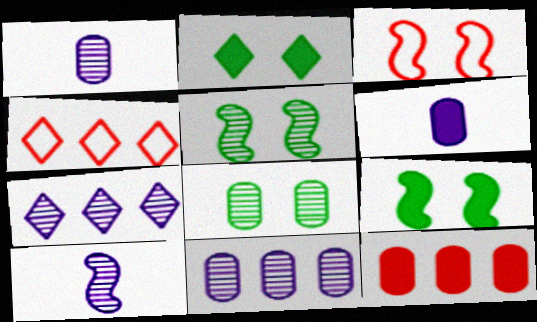[[1, 4, 9], 
[4, 5, 6]]